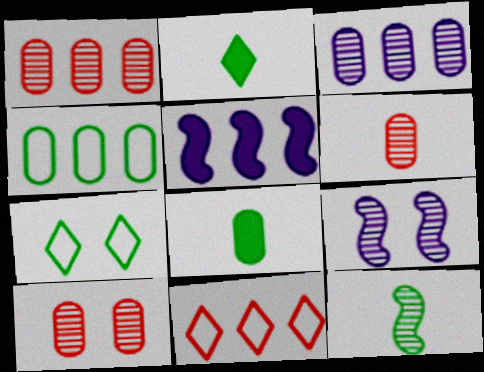[[1, 6, 10], 
[5, 6, 7], 
[8, 9, 11]]